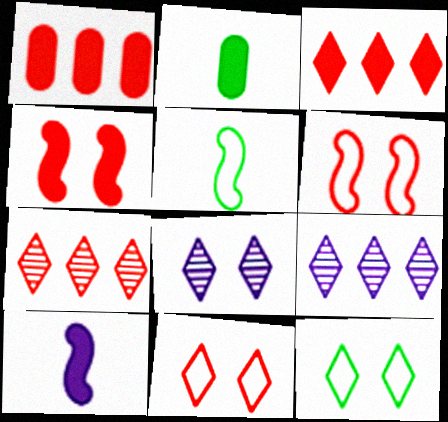[[1, 5, 8], 
[2, 6, 9]]